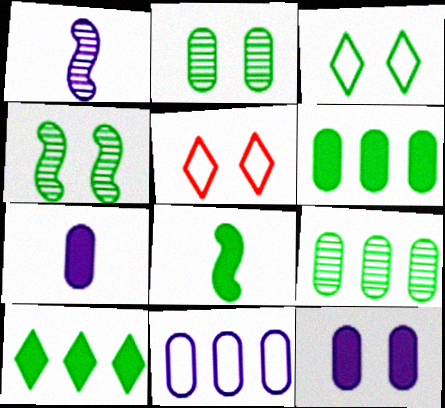[[1, 5, 6], 
[3, 8, 9], 
[4, 5, 12]]